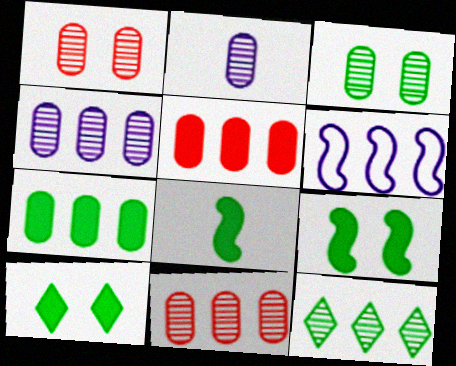[[2, 3, 11], 
[5, 6, 12], 
[7, 8, 10]]